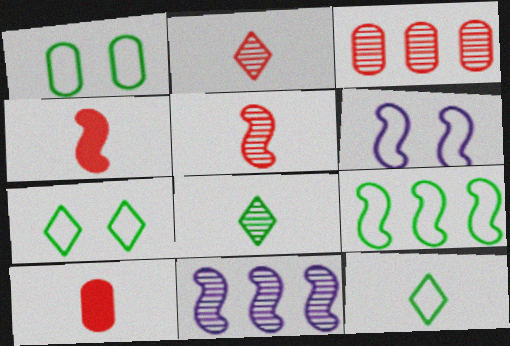[[1, 9, 12], 
[7, 10, 11]]